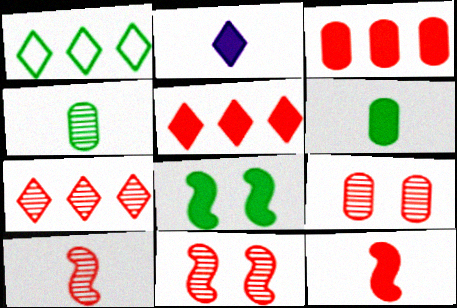[[1, 4, 8], 
[2, 3, 8], 
[2, 6, 12], 
[7, 9, 10]]